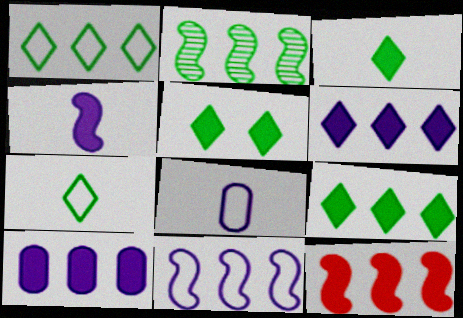[[2, 11, 12], 
[3, 5, 9], 
[9, 10, 12]]